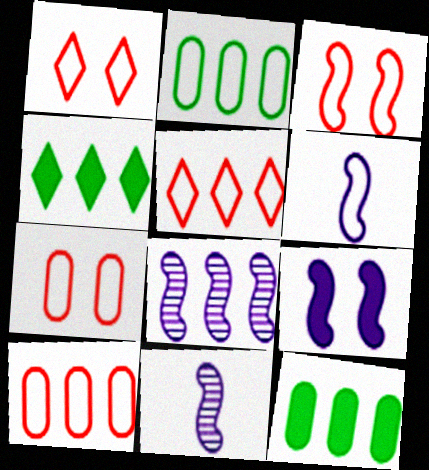[[1, 2, 6], 
[1, 3, 7], 
[1, 11, 12], 
[4, 7, 11], 
[4, 8, 10], 
[5, 8, 12], 
[6, 8, 9]]